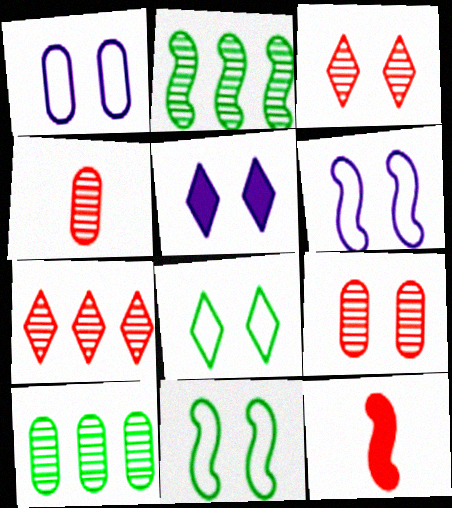[[2, 6, 12], 
[3, 5, 8], 
[5, 9, 11]]